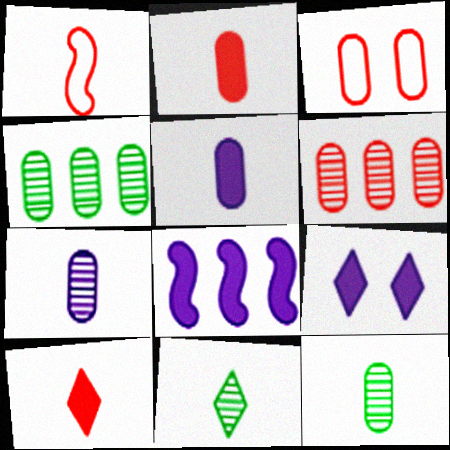[[1, 4, 9], 
[1, 5, 11], 
[2, 3, 6], 
[3, 4, 5], 
[3, 8, 11], 
[5, 8, 9]]